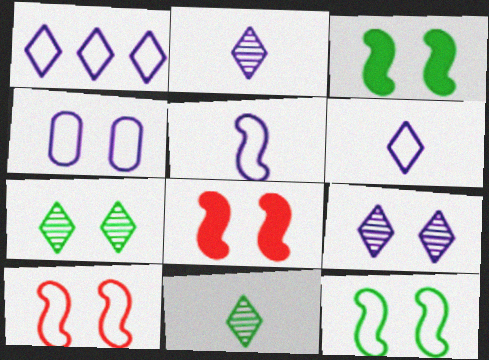[[1, 4, 5], 
[4, 7, 8]]